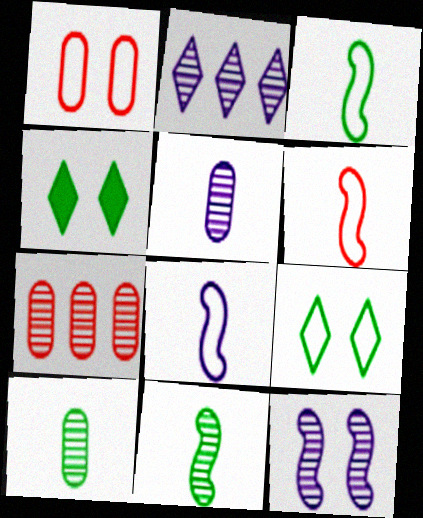[[1, 4, 12], 
[2, 5, 12], 
[3, 6, 8], 
[4, 7, 8]]